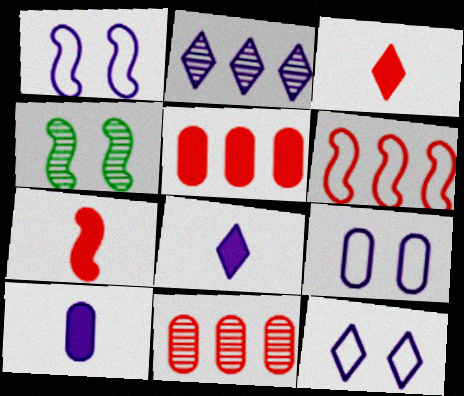[[1, 2, 10], 
[1, 9, 12], 
[2, 8, 12]]